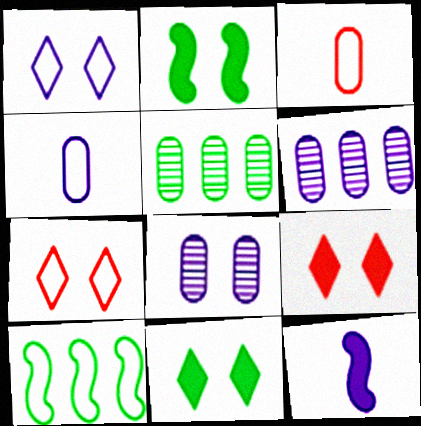[[1, 3, 10], 
[1, 6, 12], 
[2, 7, 8], 
[4, 7, 10], 
[5, 7, 12]]